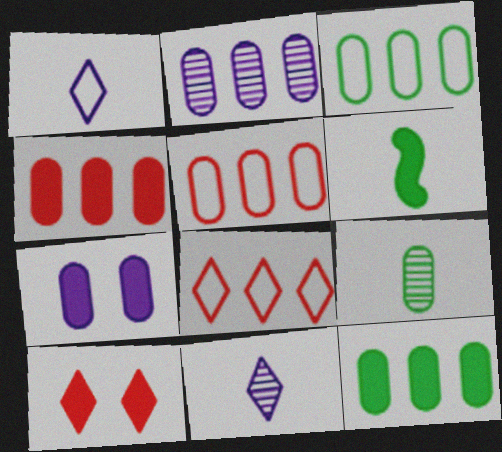[[2, 3, 4], 
[2, 5, 12], 
[5, 7, 9]]